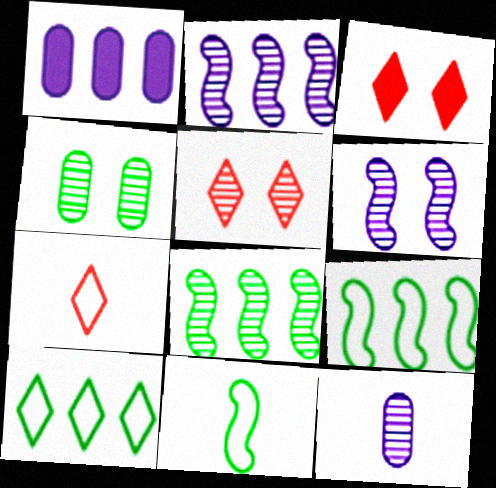[[1, 5, 11], 
[3, 9, 12], 
[4, 5, 6], 
[5, 8, 12]]